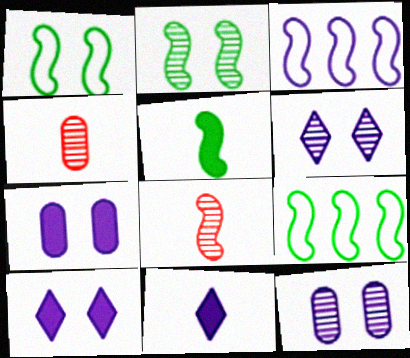[[2, 5, 9], 
[3, 11, 12], 
[4, 9, 10]]